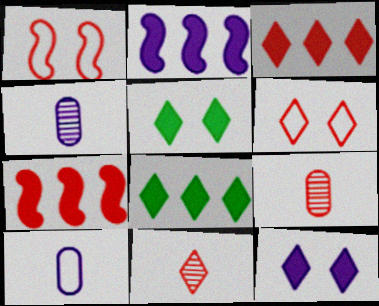[[1, 3, 9], 
[1, 4, 8], 
[3, 6, 11], 
[6, 7, 9]]